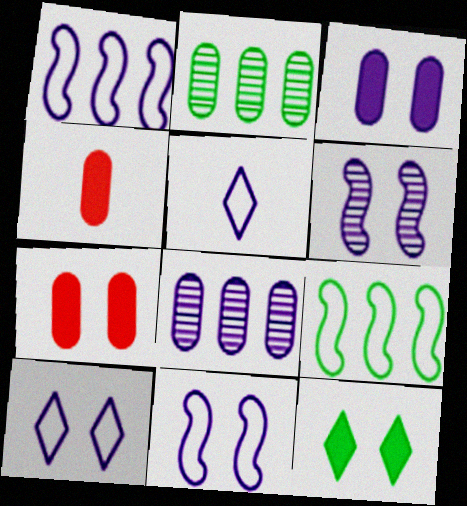[[3, 6, 10]]